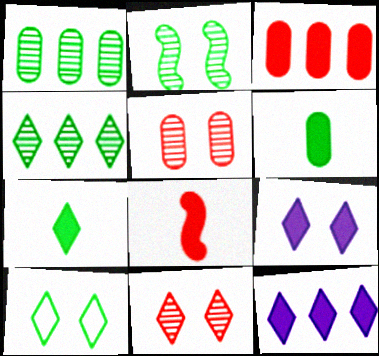[[4, 7, 10], 
[9, 10, 11]]